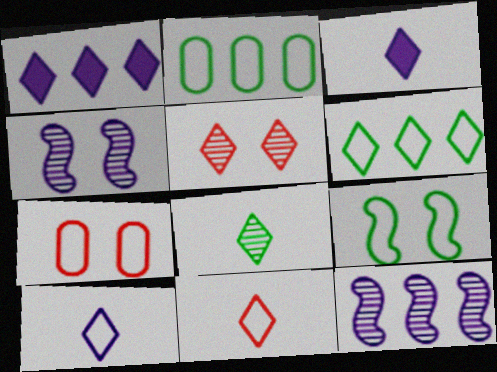[[3, 5, 6], 
[3, 8, 11]]